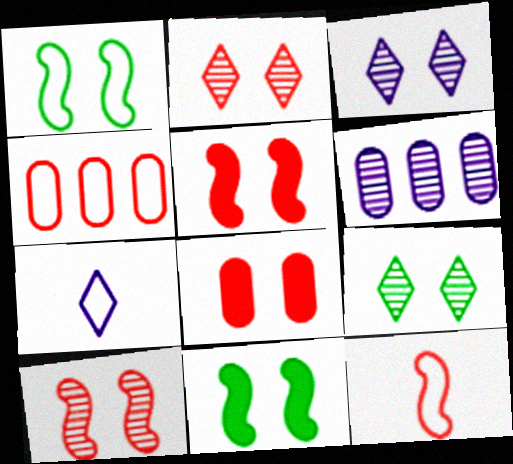[[1, 3, 8], 
[1, 4, 7], 
[2, 3, 9]]